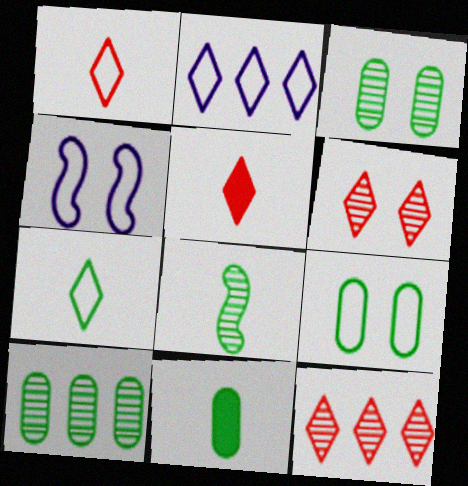[[4, 5, 10], 
[4, 11, 12], 
[7, 8, 11], 
[9, 10, 11]]